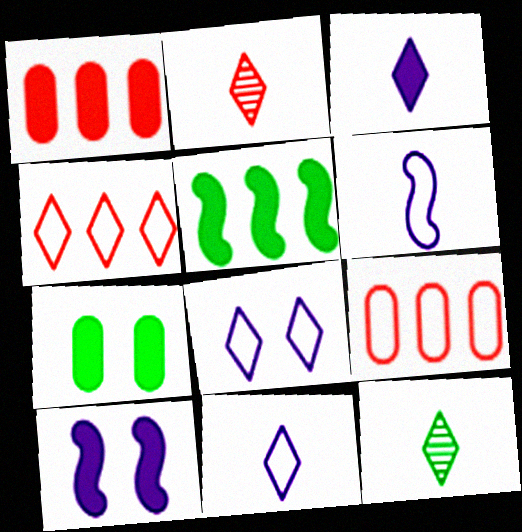[[9, 10, 12]]